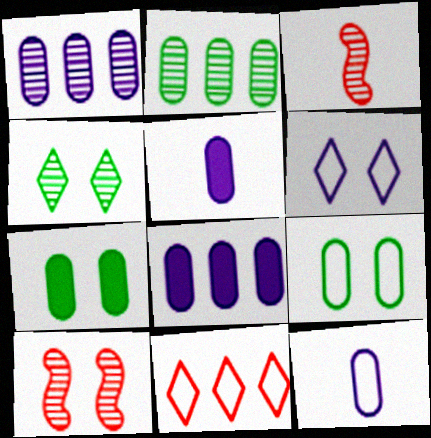[[1, 3, 4], 
[6, 7, 10]]